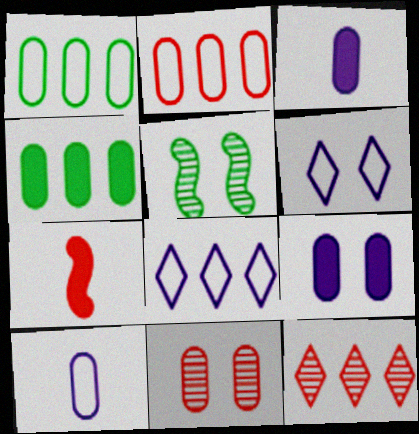[[1, 3, 11], 
[4, 10, 11]]